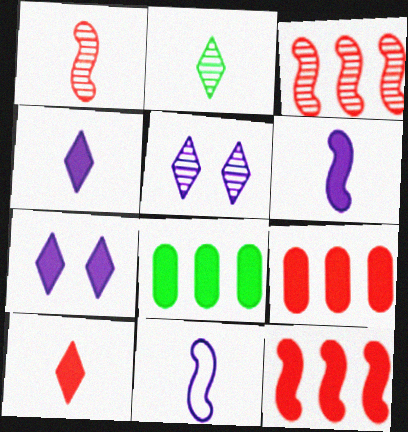[]